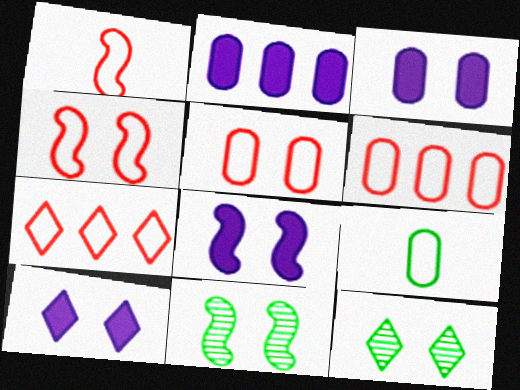[[1, 2, 12], 
[1, 5, 7], 
[3, 4, 12], 
[3, 8, 10], 
[4, 8, 11], 
[5, 8, 12], 
[5, 10, 11]]